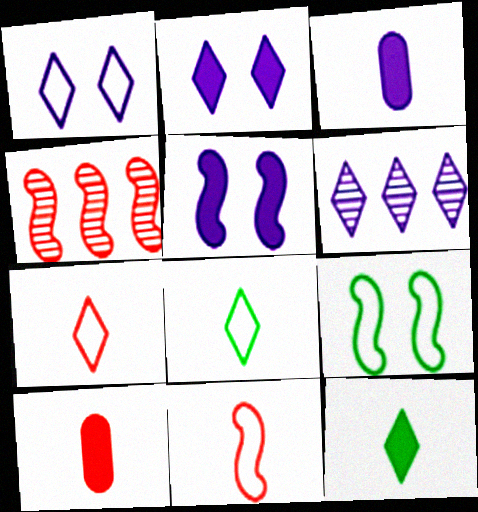[[6, 9, 10]]